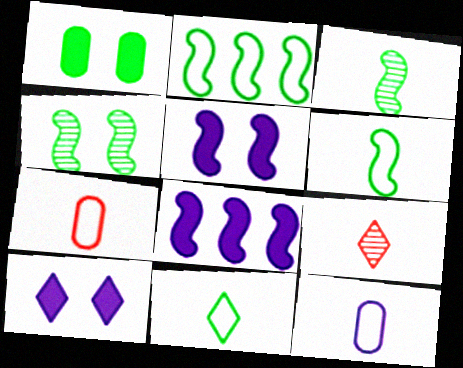[]